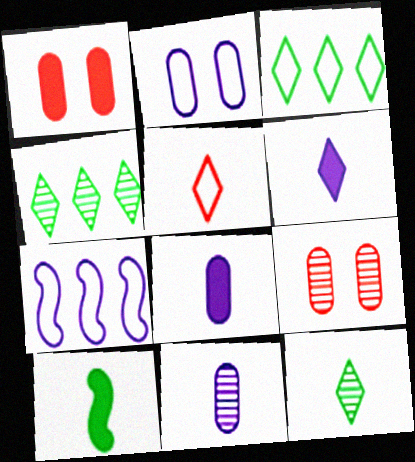[[1, 7, 12], 
[5, 6, 12], 
[5, 10, 11]]